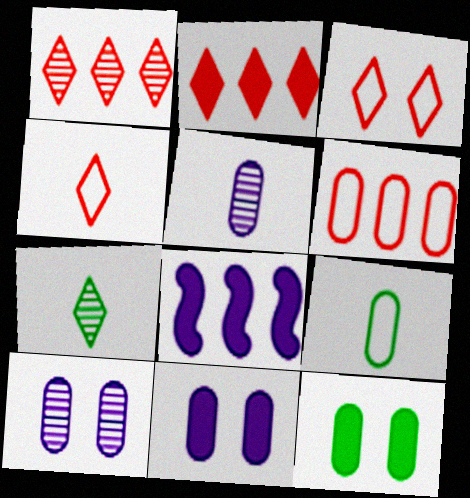[[5, 6, 12]]